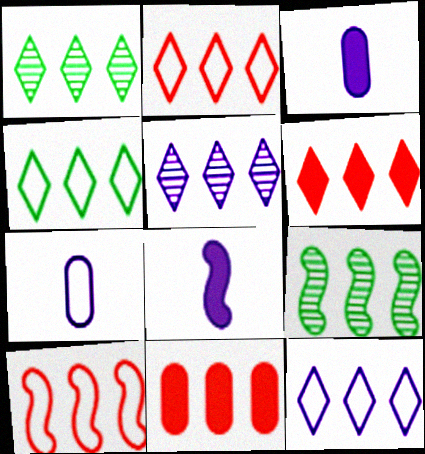[[1, 6, 12], 
[2, 4, 12], 
[4, 5, 6], 
[9, 11, 12]]